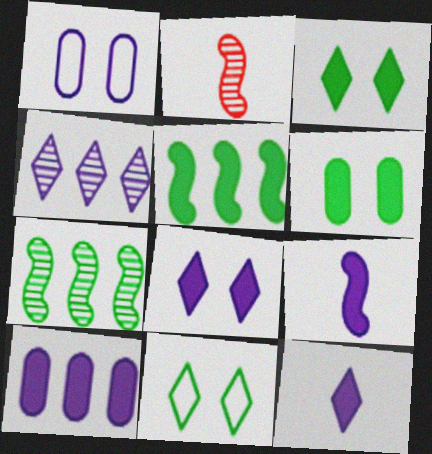[[1, 4, 9], 
[2, 10, 11], 
[8, 9, 10]]